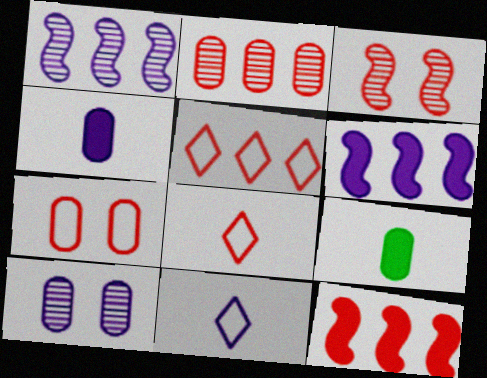[[2, 5, 12], 
[6, 10, 11]]